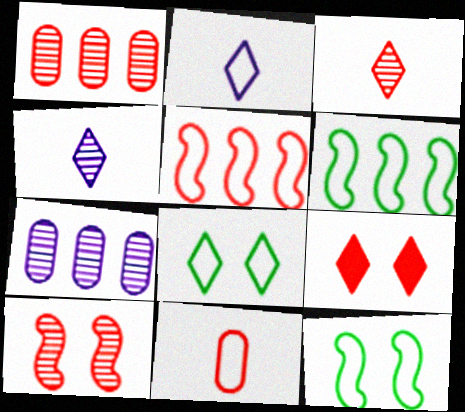[[1, 3, 10]]